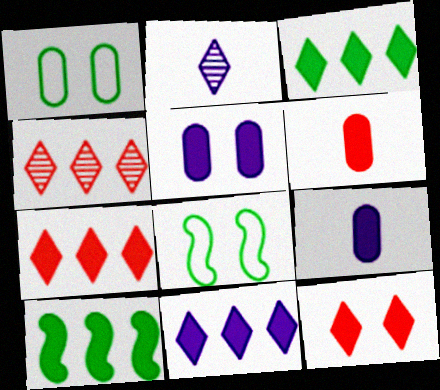[[3, 7, 11], 
[4, 8, 9], 
[9, 10, 12]]